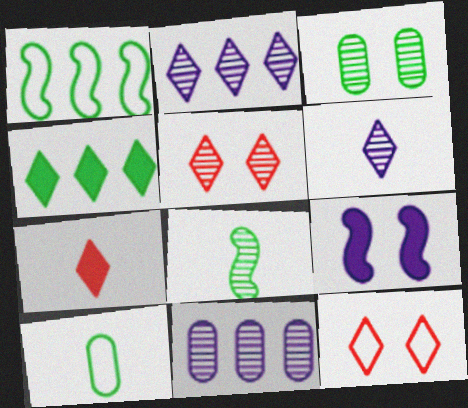[[3, 9, 12], 
[4, 6, 12], 
[5, 8, 11]]